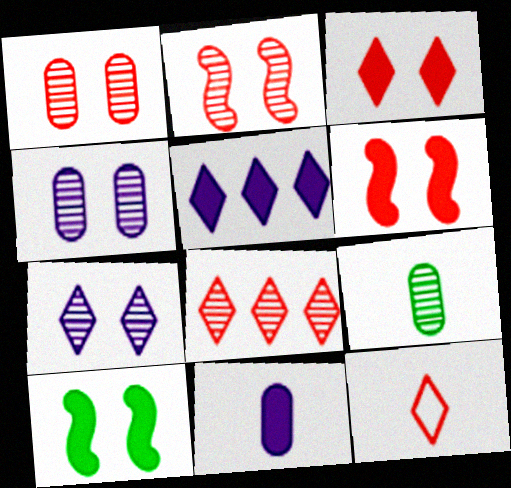[[3, 8, 12]]